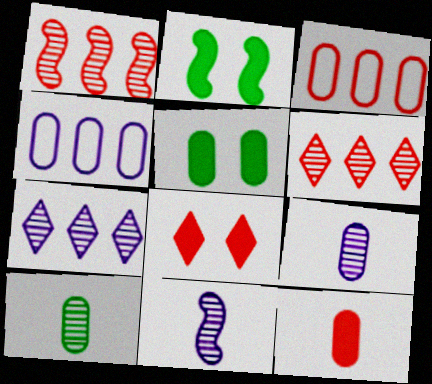[[3, 5, 9]]